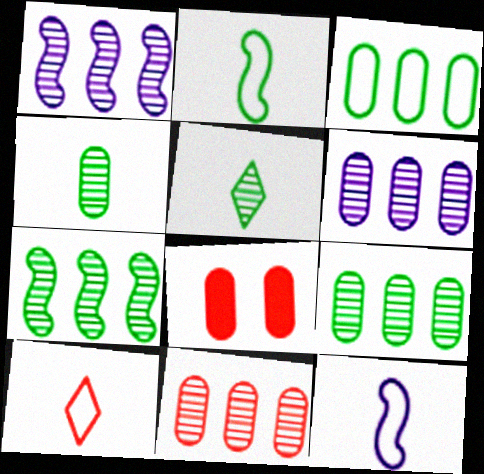[[6, 9, 11]]